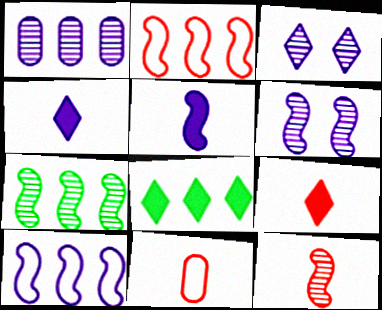[[1, 2, 8], 
[5, 6, 10], 
[6, 7, 12], 
[6, 8, 11], 
[9, 11, 12]]